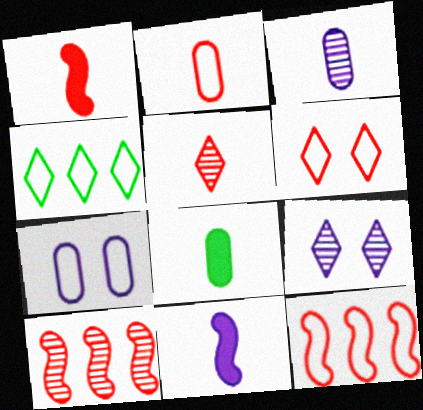[[1, 2, 5], 
[2, 3, 8], 
[2, 6, 12], 
[8, 9, 12]]